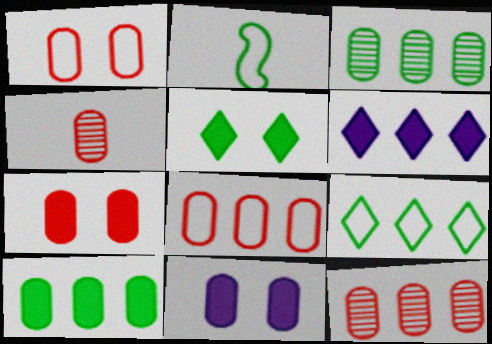[[2, 3, 5], 
[4, 7, 8]]